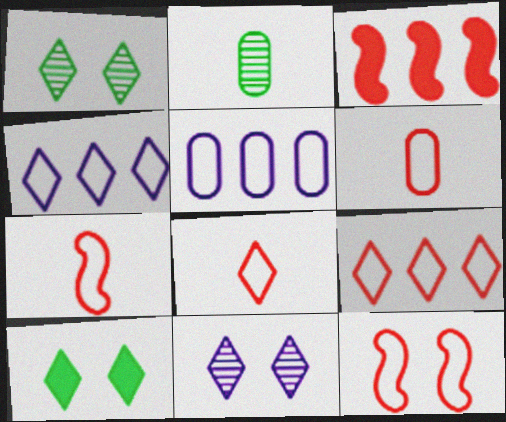[[6, 7, 8], 
[6, 9, 12]]